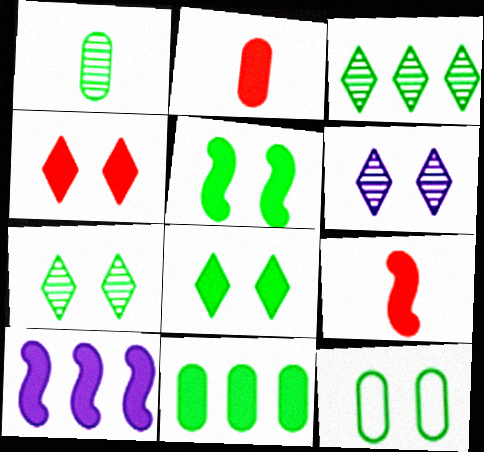[[1, 11, 12], 
[2, 8, 10], 
[5, 7, 12], 
[5, 9, 10]]